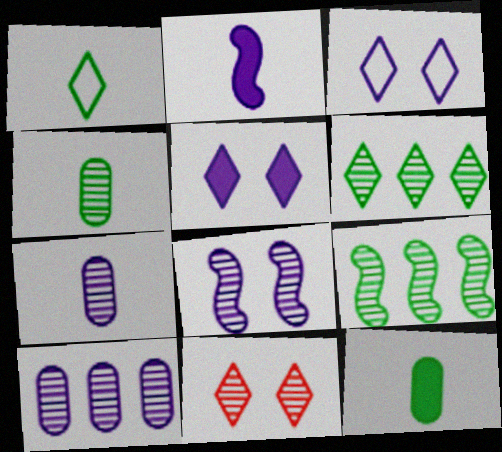[[2, 3, 10], 
[7, 9, 11]]